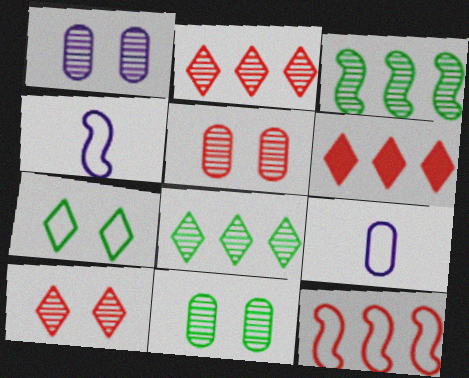[[1, 5, 11], 
[4, 6, 11], 
[7, 9, 12]]